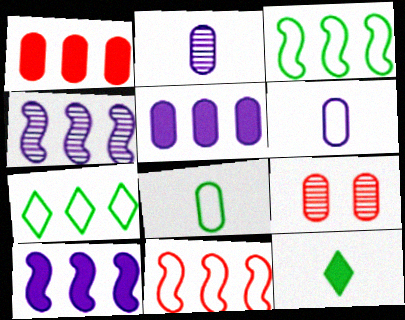[[1, 4, 7], 
[5, 8, 9]]